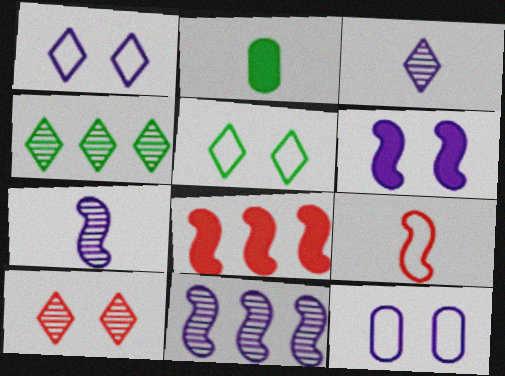[[2, 3, 9], 
[3, 4, 10]]